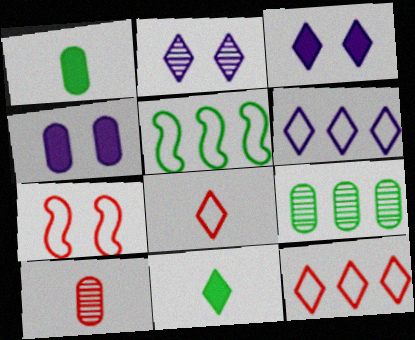[[2, 11, 12], 
[3, 5, 10]]